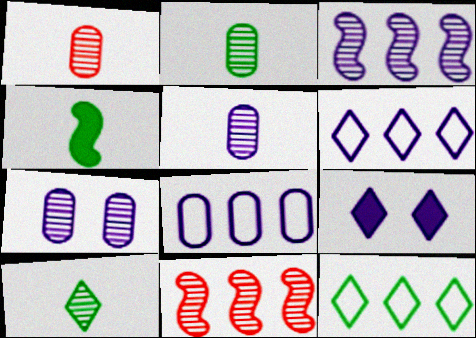[[1, 2, 5], 
[7, 10, 11]]